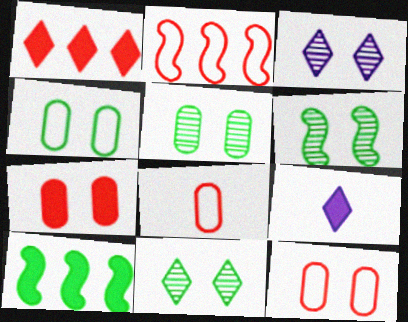[[2, 5, 9], 
[3, 8, 10], 
[5, 6, 11], 
[7, 9, 10]]